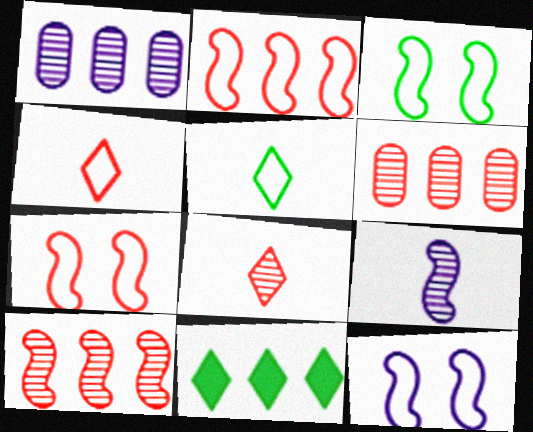[[1, 2, 11], 
[3, 7, 12]]